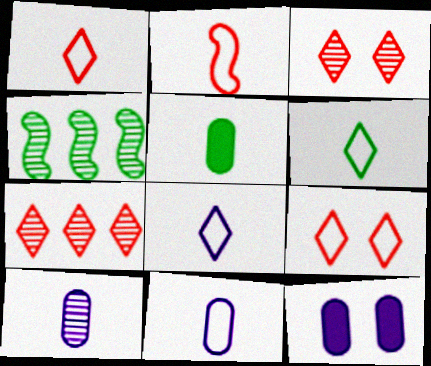[[1, 4, 12], 
[1, 6, 8], 
[2, 6, 11], 
[3, 4, 10]]